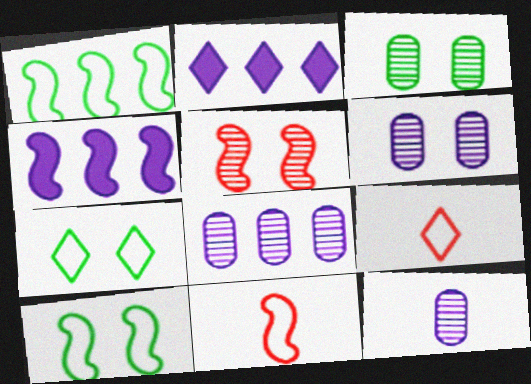[[2, 3, 11], 
[3, 4, 9], 
[6, 8, 12]]